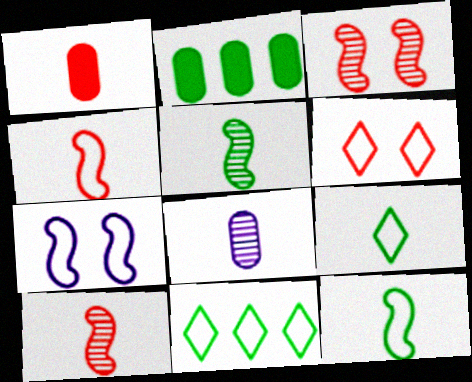[]